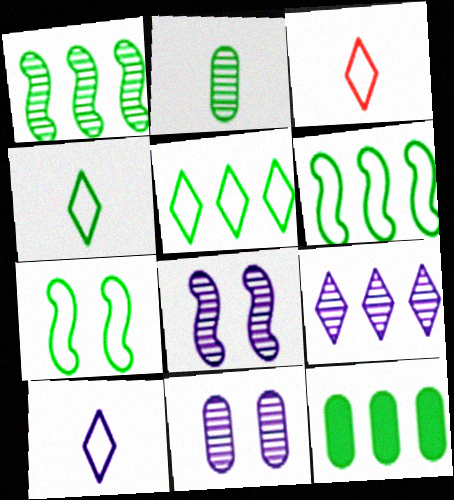[[1, 5, 12], 
[3, 4, 10], 
[3, 8, 12]]